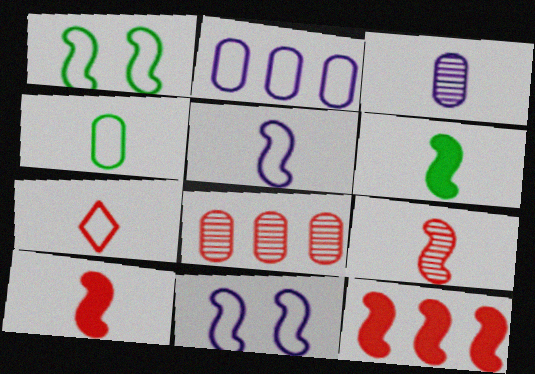[[1, 2, 7], 
[3, 6, 7], 
[4, 5, 7], 
[5, 6, 9]]